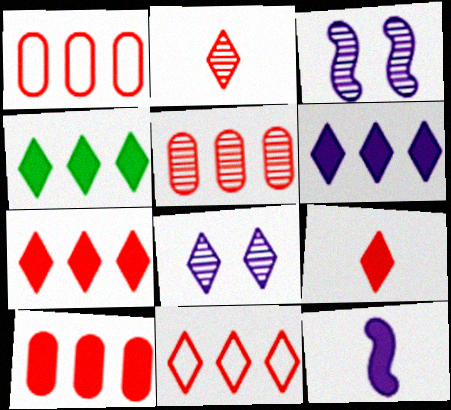[[1, 5, 10], 
[4, 6, 7]]